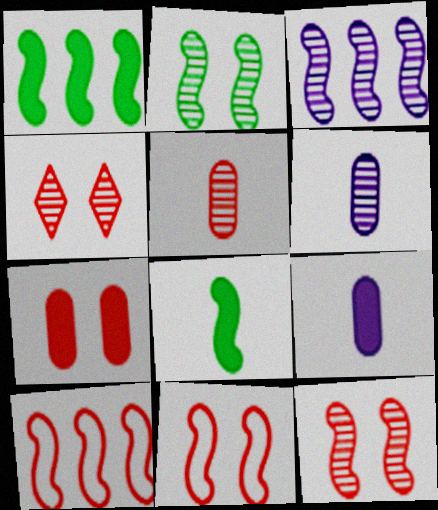[[1, 3, 10], 
[3, 8, 11], 
[4, 7, 11]]